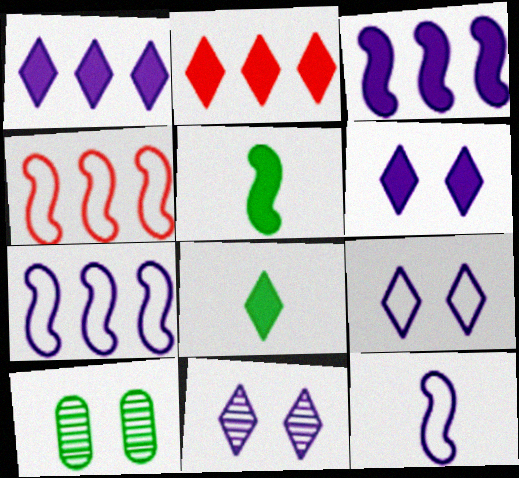[[2, 6, 8], 
[2, 10, 12], 
[6, 9, 11]]